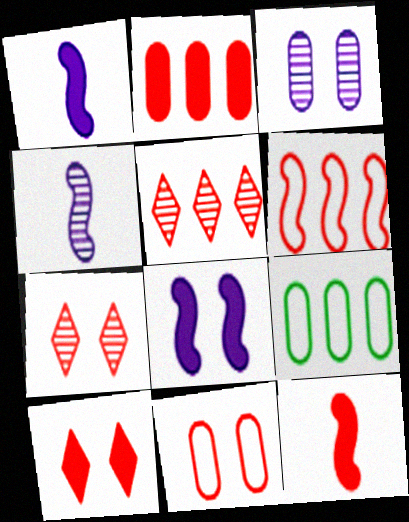[[1, 7, 9], 
[2, 5, 6], 
[2, 10, 12], 
[4, 9, 10], 
[5, 11, 12]]